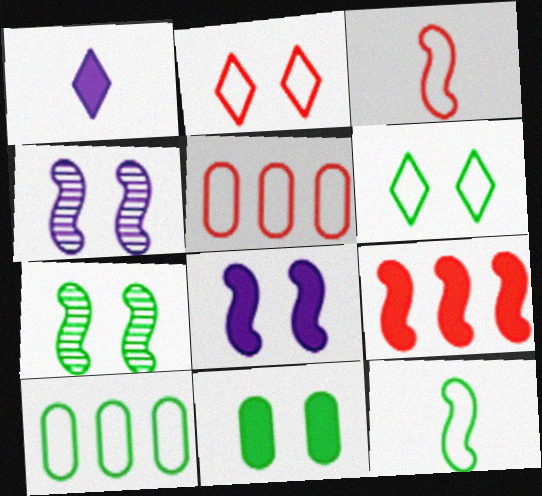[[1, 5, 7], 
[1, 9, 11], 
[2, 3, 5], 
[2, 4, 11], 
[4, 9, 12], 
[6, 7, 11], 
[6, 10, 12]]